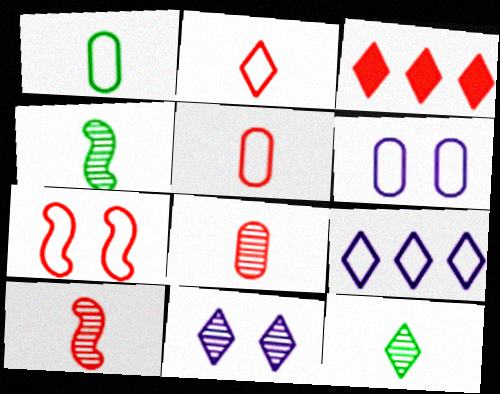[[1, 7, 9], 
[3, 4, 6], 
[3, 7, 8]]